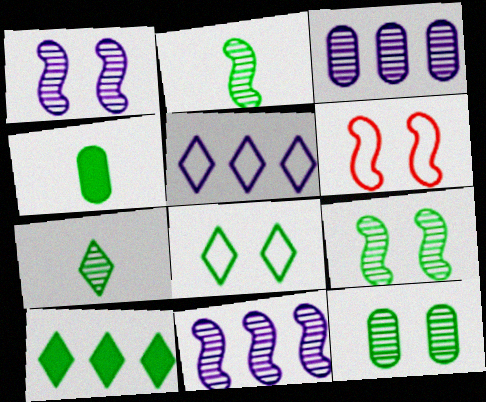[[7, 8, 10]]